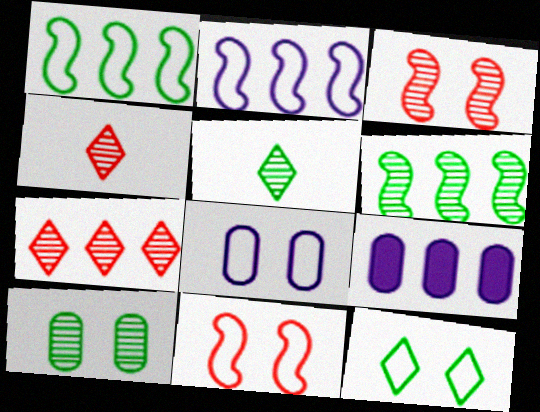[[1, 7, 9], 
[5, 6, 10], 
[5, 9, 11], 
[8, 11, 12]]